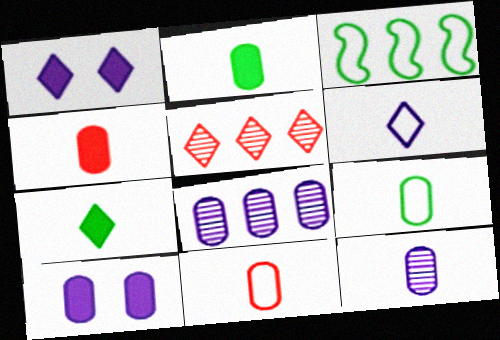[[2, 11, 12], 
[4, 9, 12]]